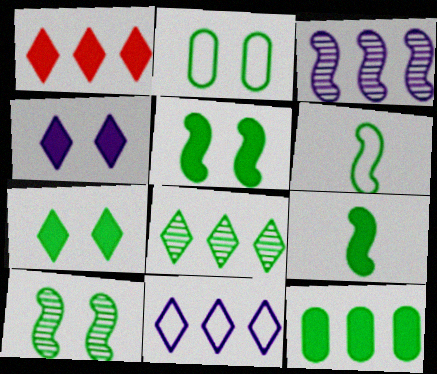[[1, 8, 11], 
[2, 7, 10], 
[2, 8, 9], 
[7, 9, 12]]